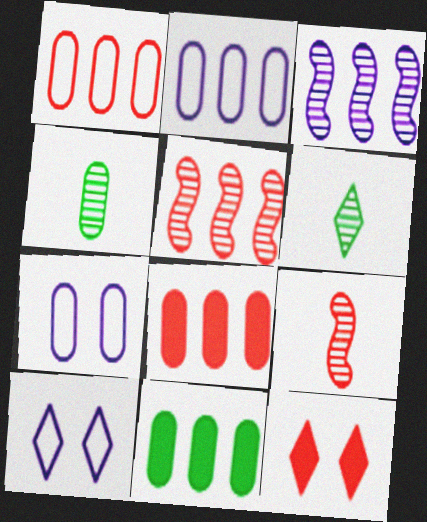[[1, 9, 12], 
[4, 7, 8], 
[9, 10, 11]]